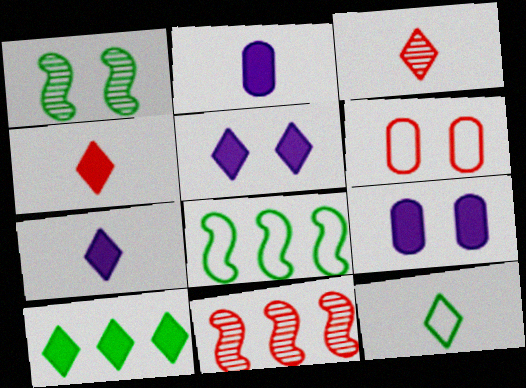[[1, 5, 6], 
[3, 7, 12], 
[3, 8, 9], 
[4, 5, 10], 
[4, 6, 11], 
[9, 11, 12]]